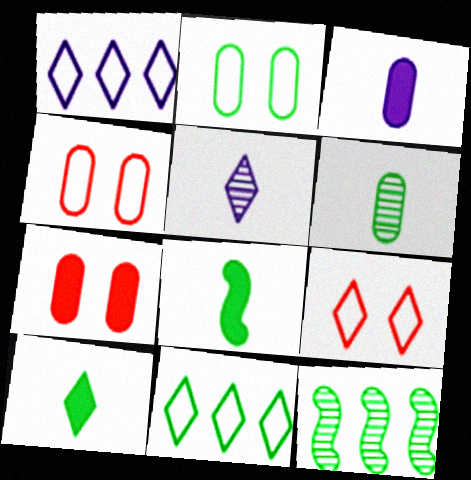[[2, 10, 12], 
[3, 9, 12]]